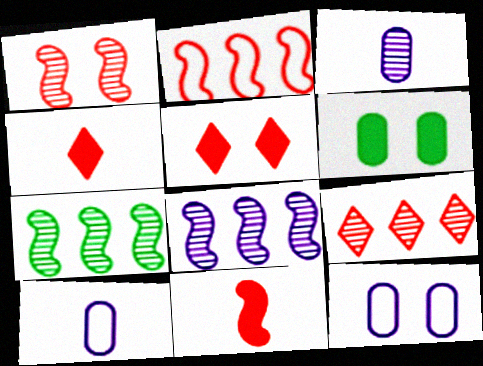[[1, 2, 11], 
[4, 7, 12], 
[5, 7, 10]]